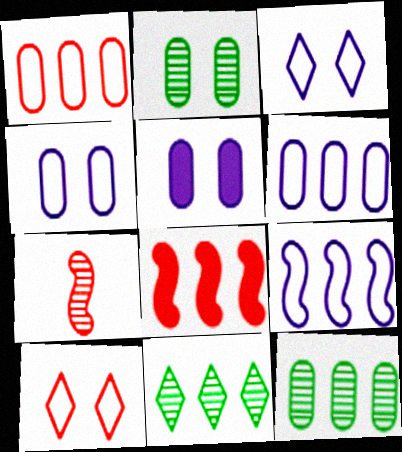[[6, 8, 11]]